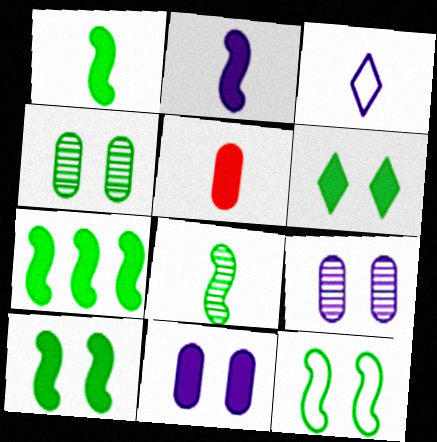[[1, 7, 10], 
[3, 5, 8], 
[4, 6, 12], 
[7, 8, 12]]